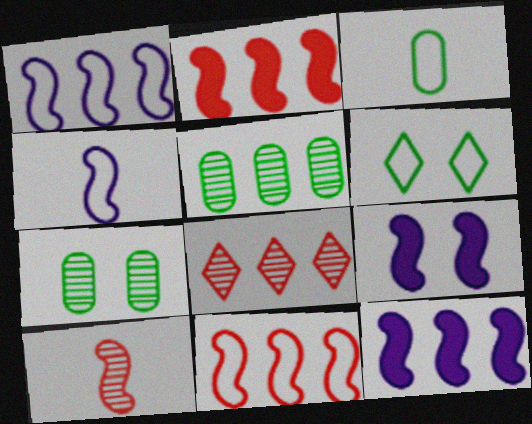[[3, 8, 9]]